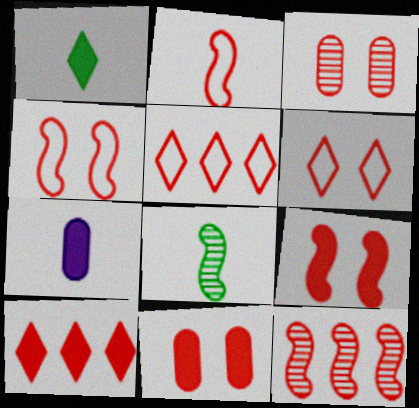[[2, 3, 10], 
[2, 9, 12], 
[3, 6, 9]]